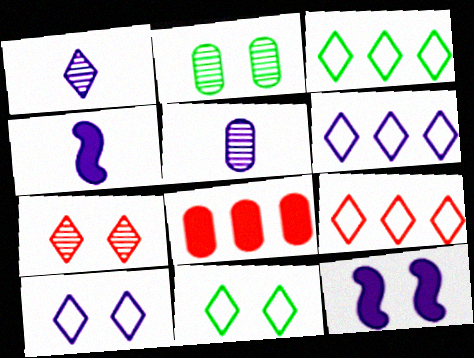[[2, 4, 9], 
[3, 6, 9], 
[5, 6, 12]]